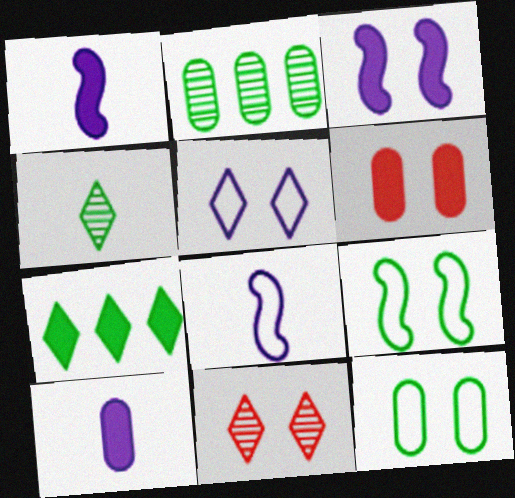[[1, 6, 7], 
[3, 11, 12]]